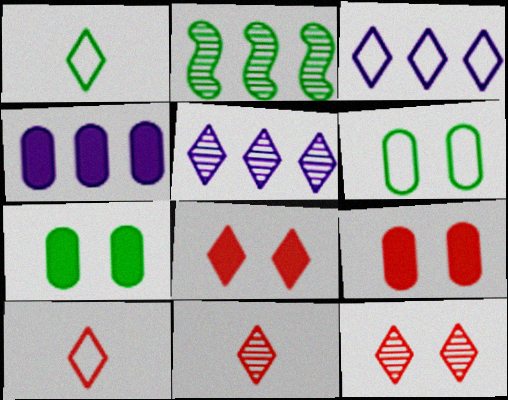[[1, 2, 7], 
[1, 5, 8]]